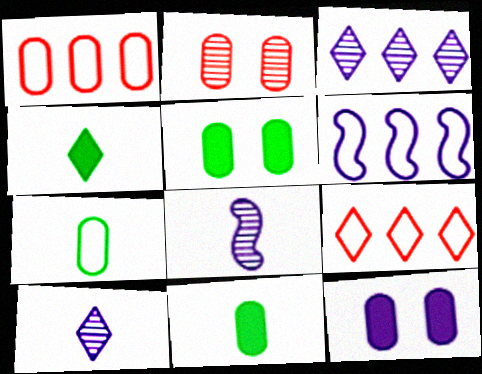[[2, 4, 6], 
[5, 8, 9], 
[6, 10, 12]]